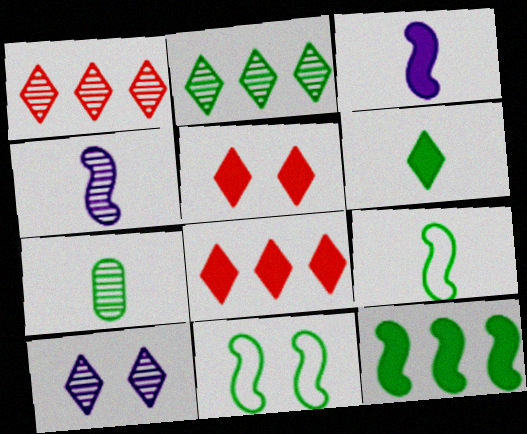[[6, 7, 9]]